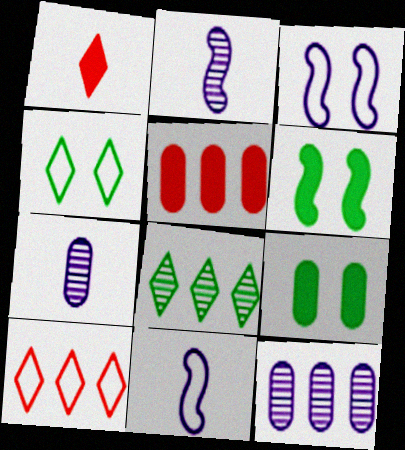[[2, 4, 5], 
[2, 9, 10], 
[6, 7, 10]]